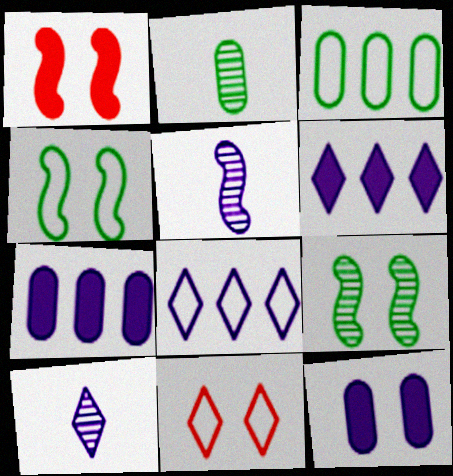[[1, 2, 8], 
[1, 3, 10], 
[5, 8, 12], 
[9, 11, 12]]